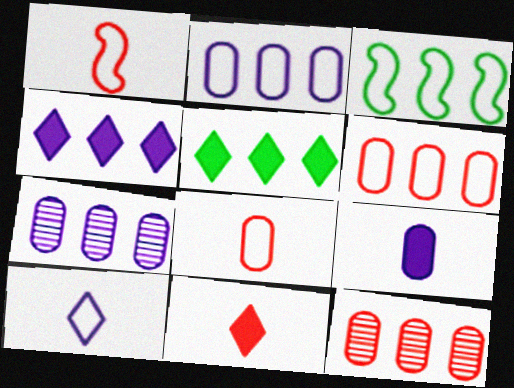[[3, 4, 12]]